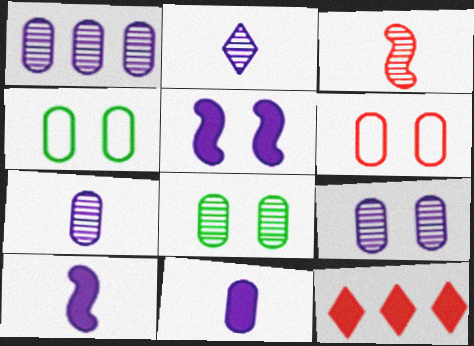[[1, 7, 9], 
[3, 6, 12]]